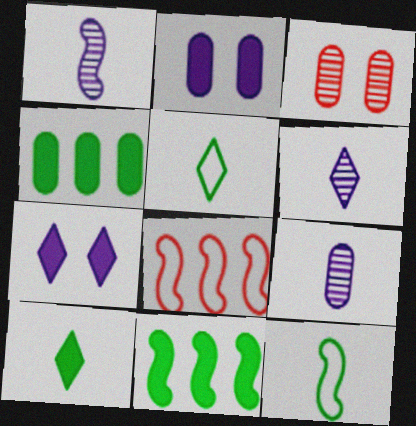[[1, 6, 9]]